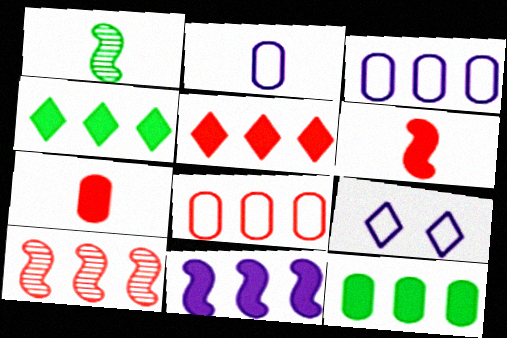[[3, 4, 10], 
[5, 8, 10], 
[5, 11, 12]]